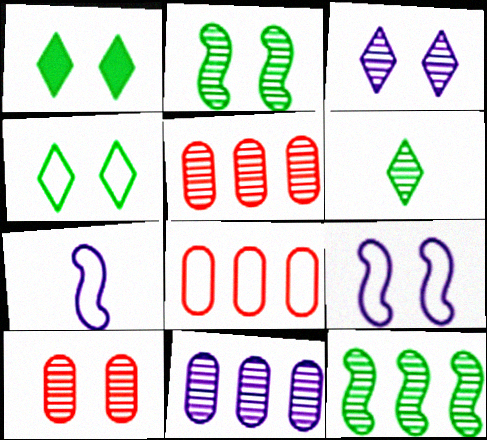[[1, 5, 7], 
[1, 9, 10], 
[2, 3, 10], 
[4, 7, 8]]